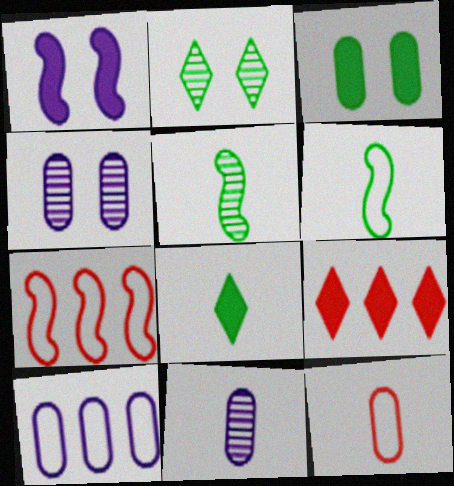[[1, 5, 7], 
[4, 6, 9], 
[4, 7, 8]]